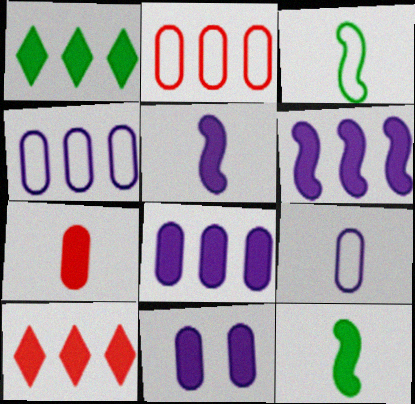[[10, 11, 12]]